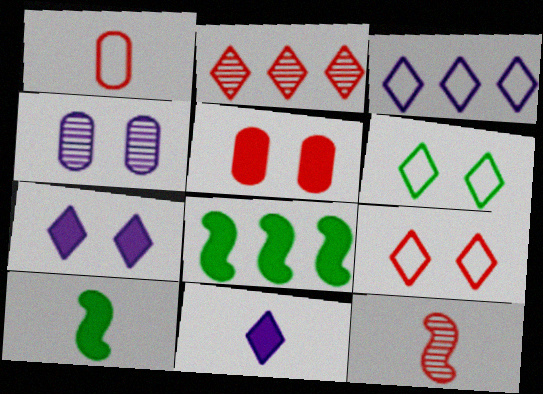[[2, 6, 11], 
[5, 8, 11]]